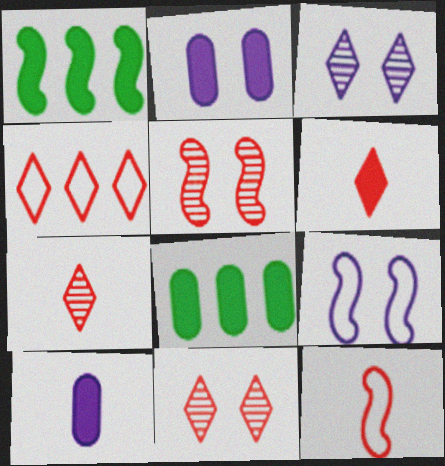[[1, 2, 6], 
[2, 3, 9], 
[3, 8, 12], 
[4, 6, 11], 
[7, 8, 9]]